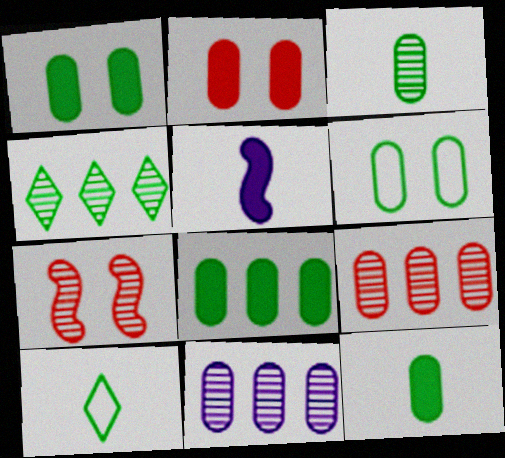[[1, 8, 12], 
[3, 6, 8]]